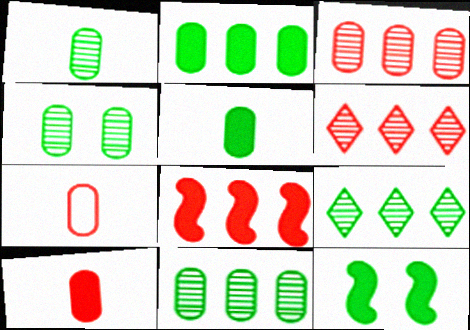[[1, 4, 11]]